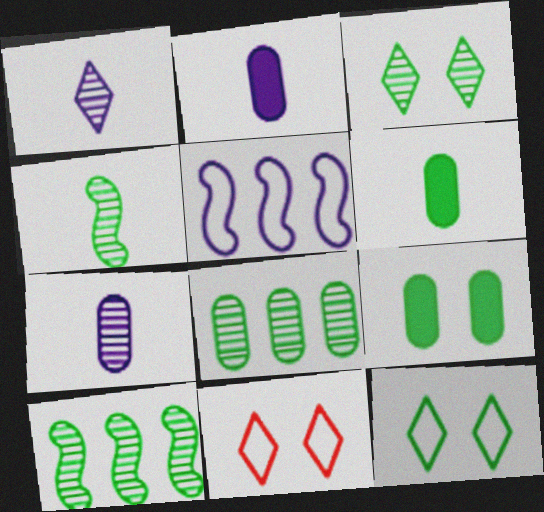[[2, 10, 11], 
[3, 4, 8], 
[6, 10, 12]]